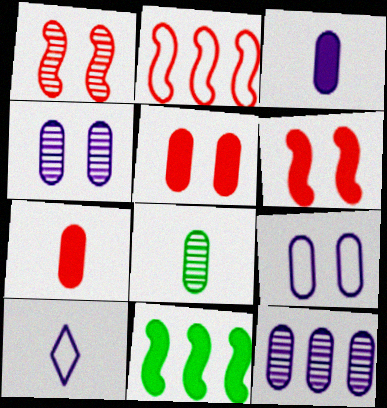[[3, 9, 12]]